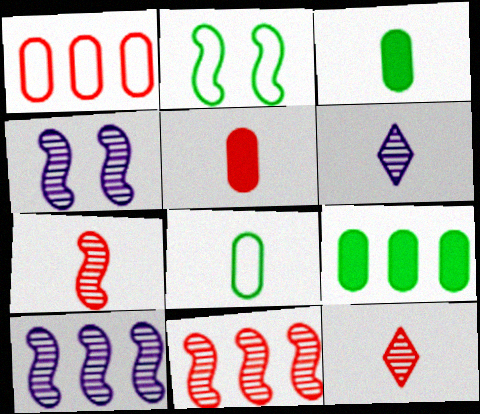[]